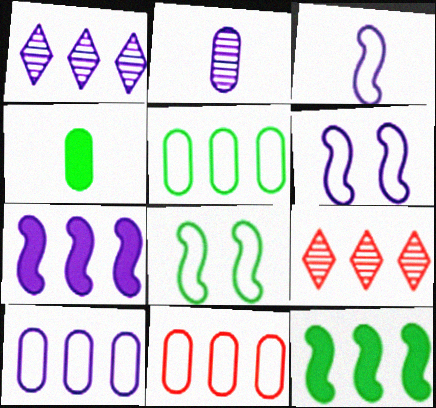[[1, 7, 10], 
[1, 11, 12], 
[4, 6, 9], 
[5, 7, 9], 
[5, 10, 11], 
[9, 10, 12]]